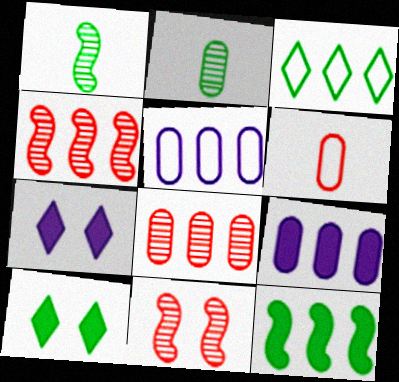[[3, 4, 9]]